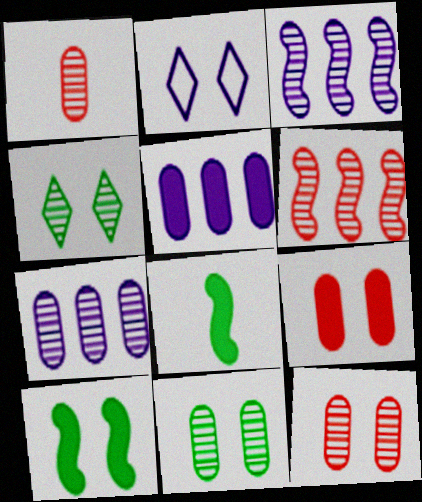[[1, 3, 4], 
[1, 7, 11], 
[2, 10, 12]]